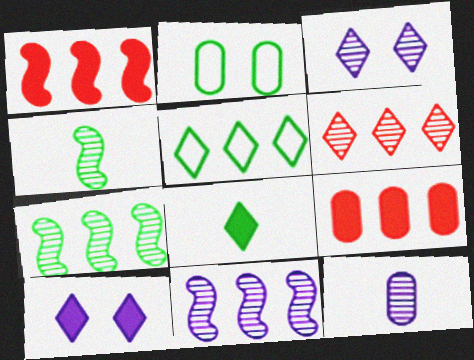[[2, 7, 8], 
[2, 9, 12], 
[3, 11, 12], 
[5, 9, 11]]